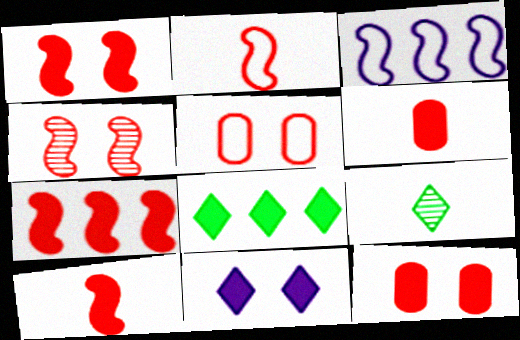[[1, 7, 10], 
[2, 4, 7], 
[3, 9, 12]]